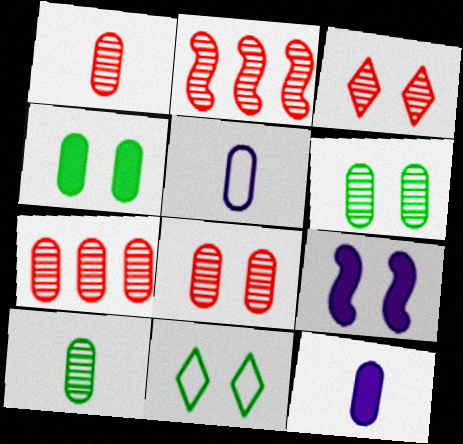[[1, 2, 3], 
[1, 7, 8], 
[2, 11, 12], 
[4, 5, 7], 
[8, 9, 11]]